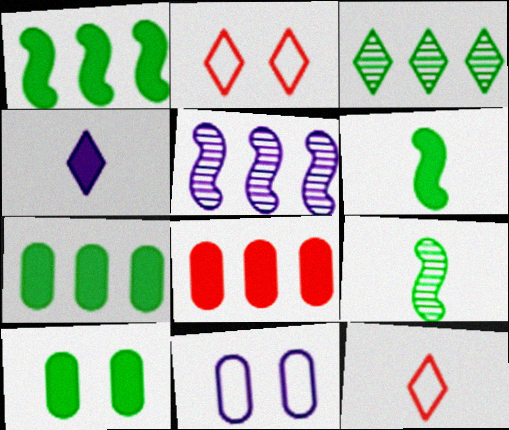[[2, 3, 4], 
[4, 5, 11], 
[5, 10, 12]]